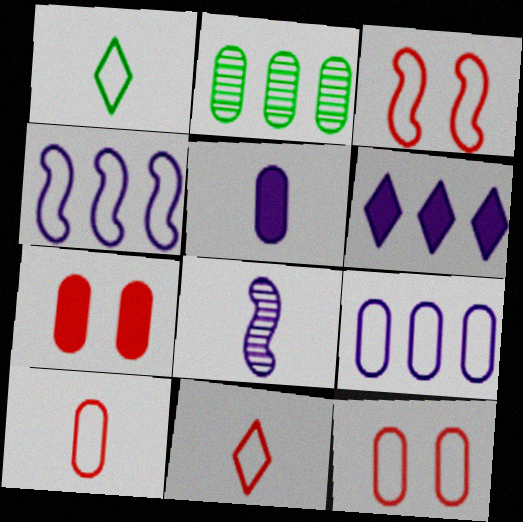[[1, 3, 9], 
[1, 4, 12], 
[2, 5, 12]]